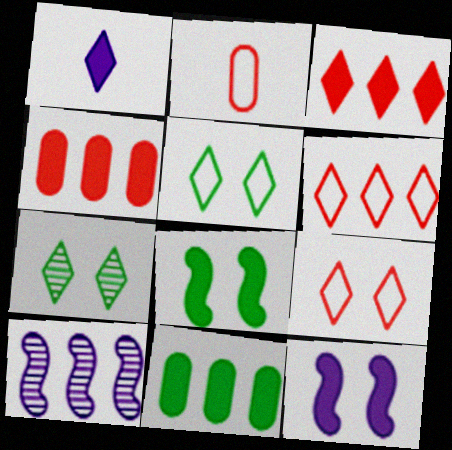[[1, 4, 8], 
[1, 6, 7], 
[6, 10, 11]]